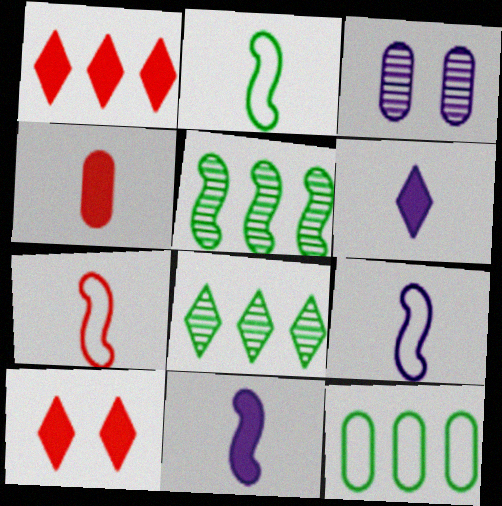[[1, 2, 3], 
[2, 7, 9], 
[3, 4, 12]]